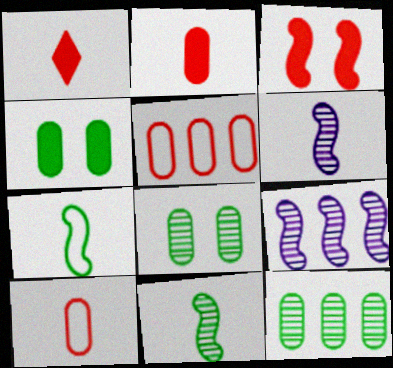[[3, 7, 9]]